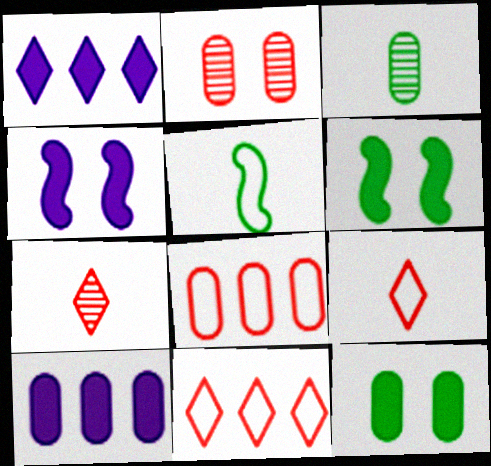[[1, 2, 5], 
[3, 4, 11]]